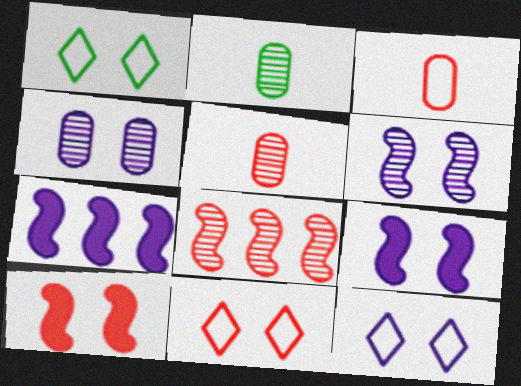[[1, 4, 10], 
[1, 5, 7], 
[1, 11, 12], 
[2, 7, 11], 
[4, 9, 12]]